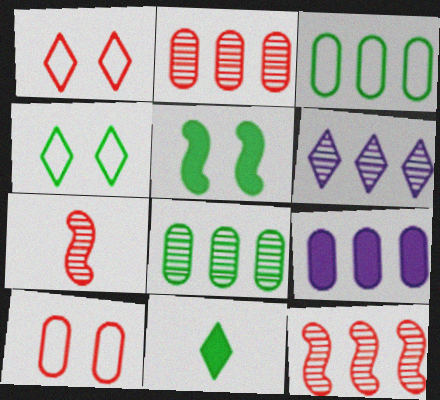[[1, 6, 11], 
[2, 3, 9], 
[4, 7, 9], 
[6, 8, 12]]